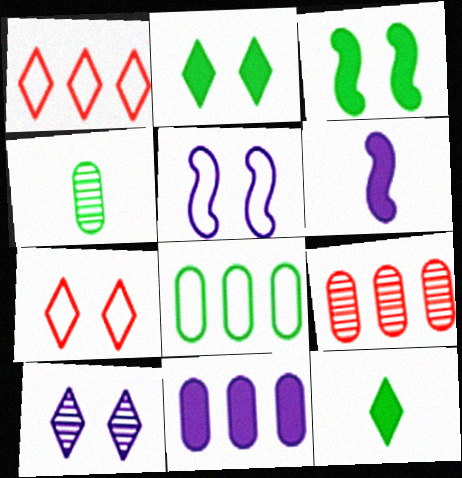[[1, 10, 12], 
[2, 7, 10], 
[5, 9, 12], 
[8, 9, 11]]